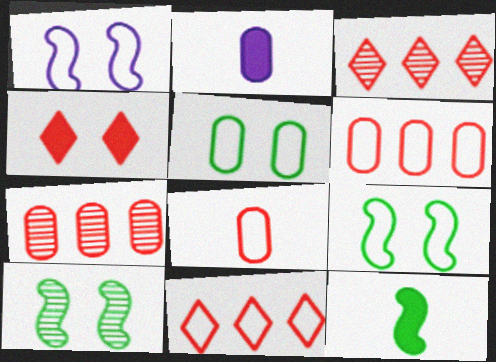[[2, 3, 9], 
[2, 5, 7], 
[2, 10, 11]]